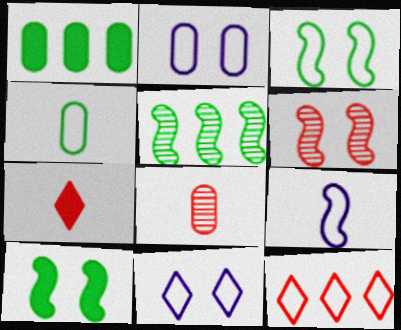[[1, 2, 8], 
[2, 5, 7]]